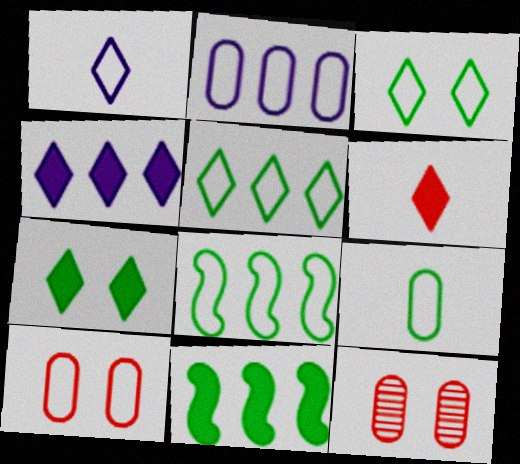[[1, 8, 10], 
[1, 11, 12], 
[2, 9, 10], 
[3, 8, 9], 
[4, 6, 7]]